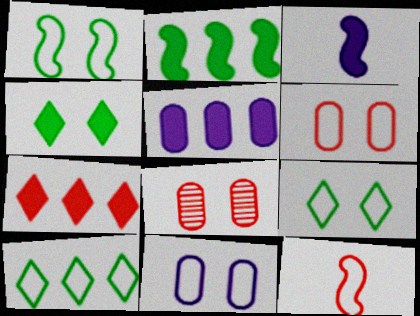[[2, 5, 7], 
[3, 8, 10], 
[7, 8, 12], 
[10, 11, 12]]